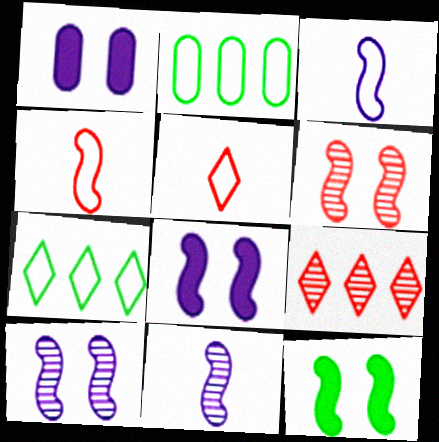[]